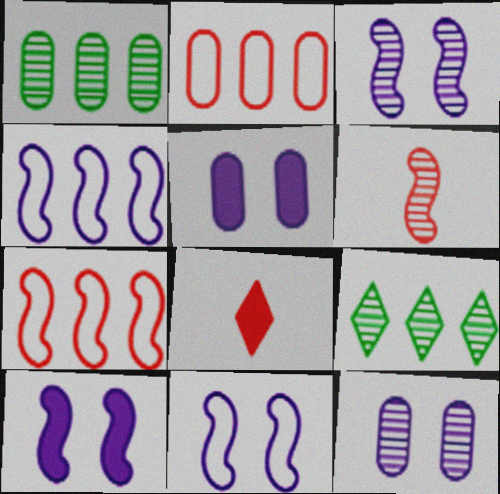[[1, 8, 11], 
[3, 10, 11], 
[6, 9, 12]]